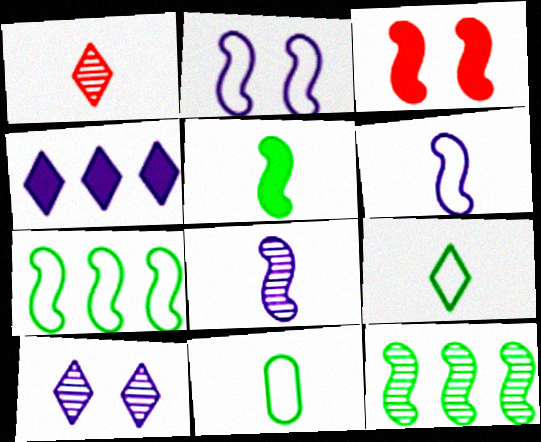[[3, 6, 12], 
[3, 7, 8]]